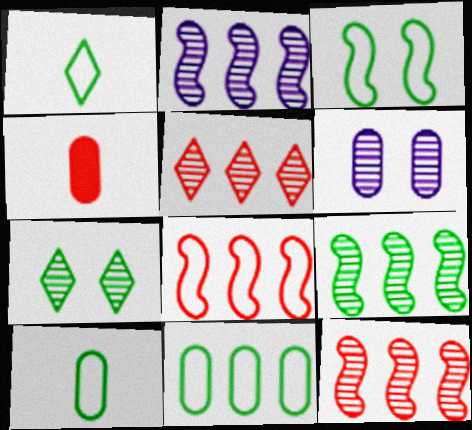[[1, 3, 11], 
[2, 9, 12], 
[4, 6, 11]]